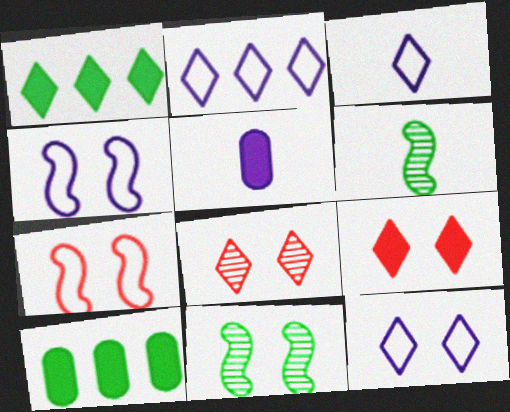[[1, 3, 8], 
[2, 3, 12]]